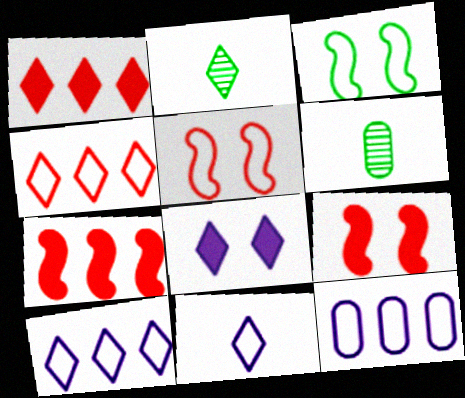[[2, 4, 8], 
[2, 9, 12], 
[6, 9, 10]]